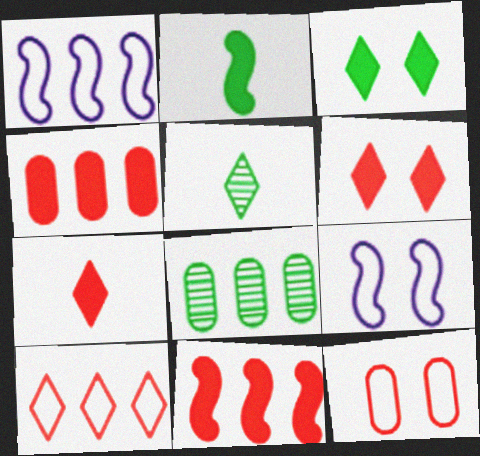[[4, 5, 9], 
[7, 8, 9]]